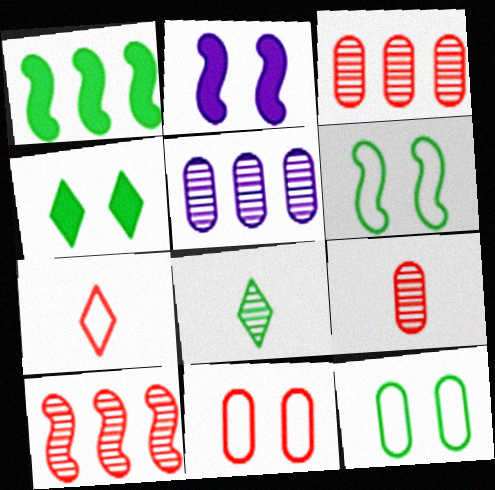[[1, 8, 12]]